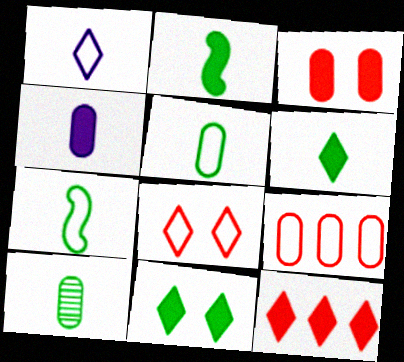[[6, 7, 10]]